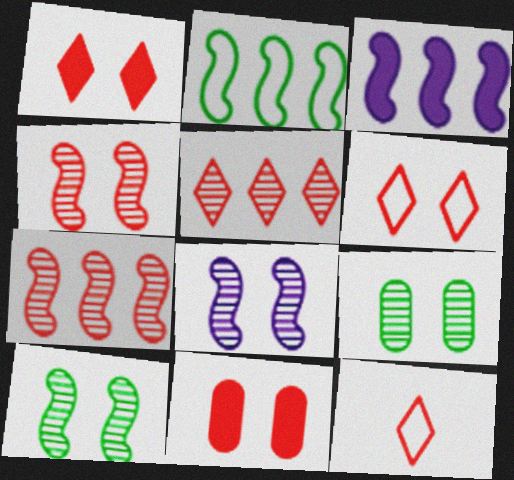[[1, 5, 12], 
[2, 3, 7], 
[3, 9, 12], 
[4, 6, 11], 
[4, 8, 10], 
[7, 11, 12]]